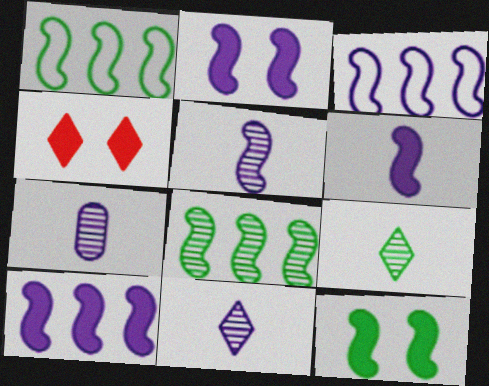[[1, 4, 7], 
[2, 3, 5], 
[2, 6, 10], 
[5, 7, 11]]